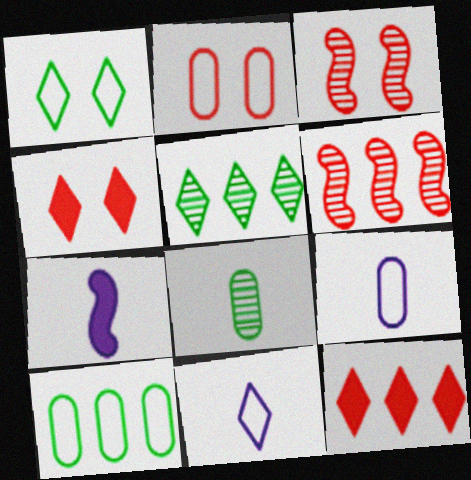[[2, 3, 4], 
[2, 5, 7], 
[2, 9, 10], 
[4, 5, 11]]